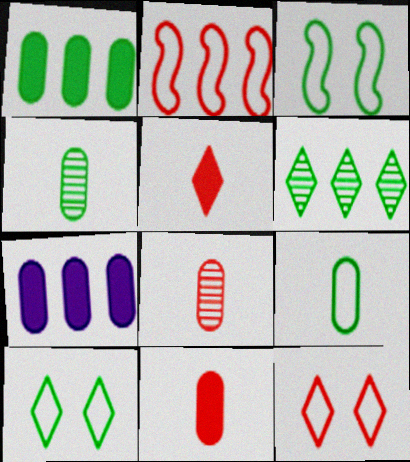[[2, 6, 7]]